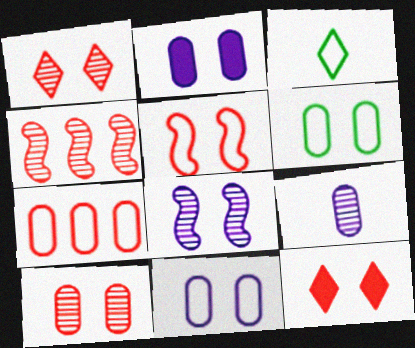[[2, 3, 4], 
[2, 6, 10], 
[5, 10, 12], 
[6, 8, 12]]